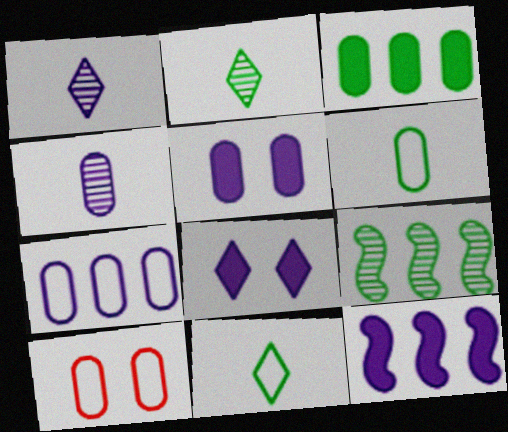[[2, 10, 12], 
[3, 4, 10], 
[4, 5, 7], 
[6, 7, 10]]